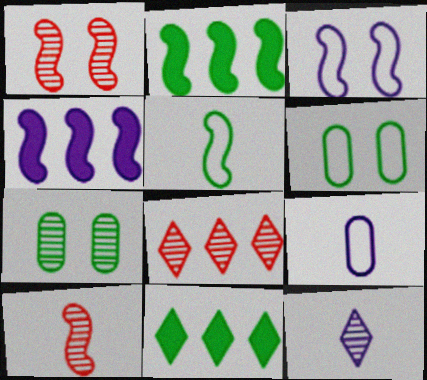[[1, 4, 5], 
[1, 9, 11], 
[2, 3, 10], 
[5, 7, 11]]